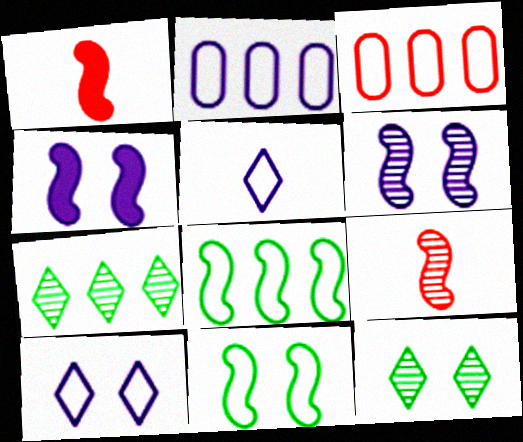[[1, 2, 12], 
[1, 6, 8], 
[3, 5, 11], 
[4, 8, 9]]